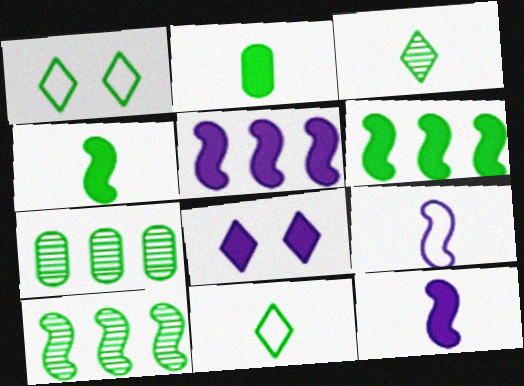[[1, 2, 10], 
[1, 4, 7]]